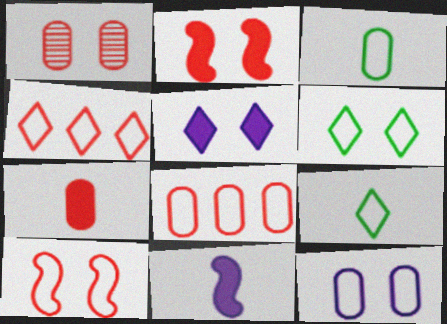[[1, 7, 8], 
[3, 8, 12], 
[6, 10, 12]]